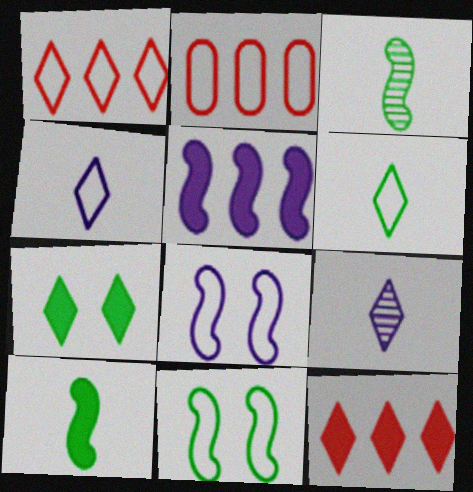[[1, 7, 9], 
[2, 4, 11], 
[2, 6, 8]]